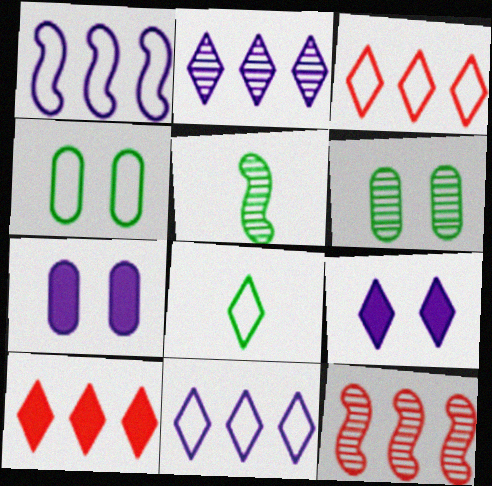[[3, 5, 7], 
[7, 8, 12]]